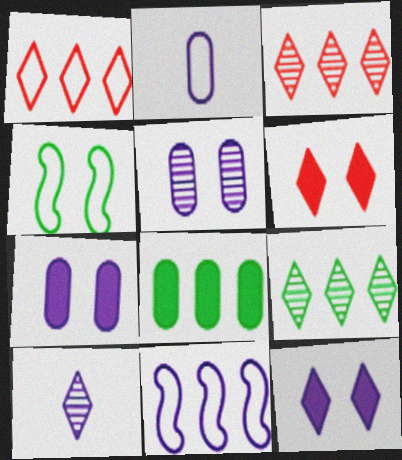[[1, 2, 4], 
[3, 8, 11], 
[4, 5, 6], 
[7, 10, 11]]